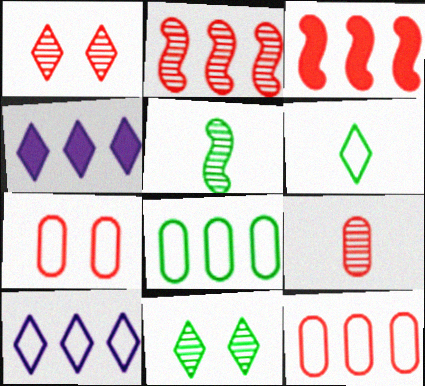[[1, 2, 9], 
[1, 4, 6], 
[2, 4, 8], 
[4, 5, 7]]